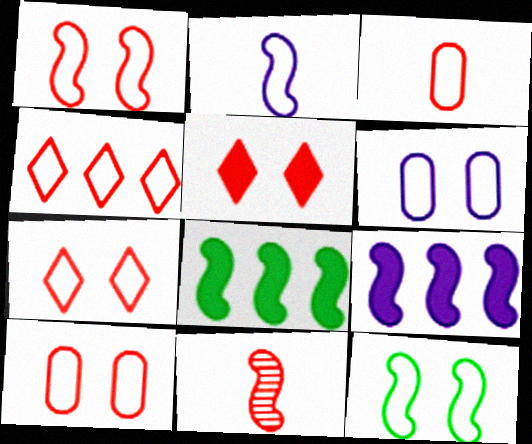[[1, 3, 4], 
[1, 7, 10], 
[6, 7, 12], 
[9, 11, 12]]